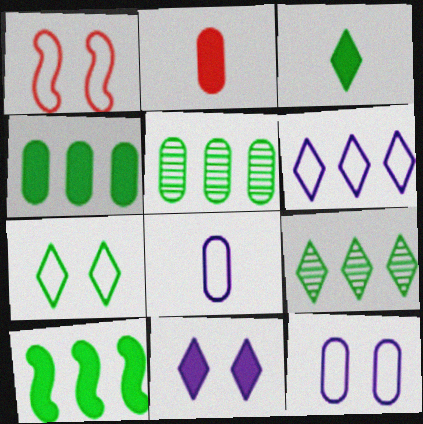[[1, 7, 12], 
[2, 5, 12], 
[2, 10, 11], 
[3, 7, 9]]